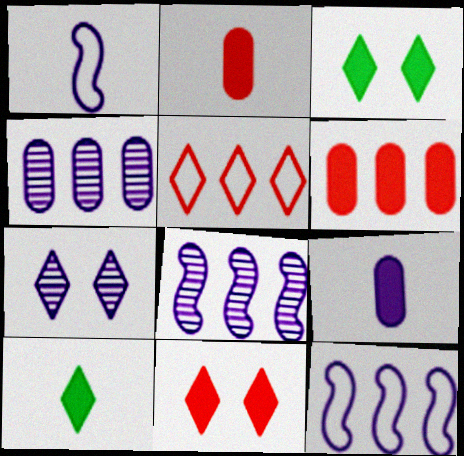[[5, 7, 10], 
[7, 9, 12]]